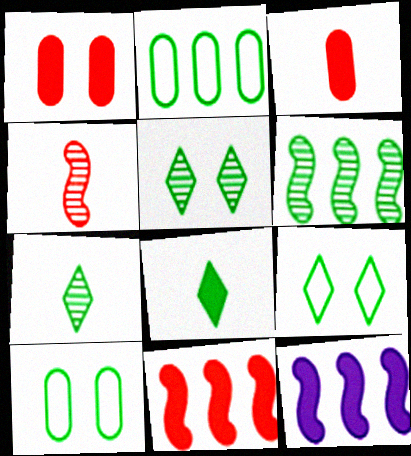[[1, 8, 12], 
[6, 8, 10]]